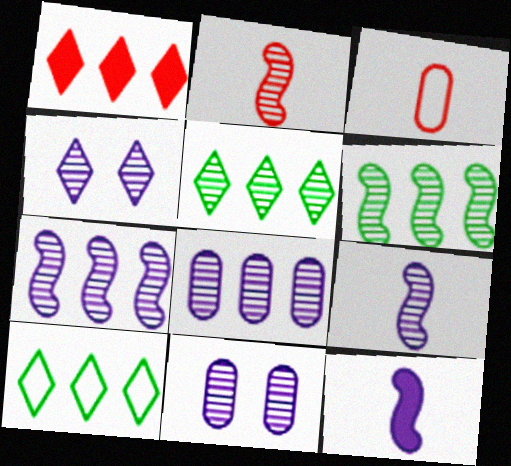[[2, 5, 11], 
[4, 8, 9]]